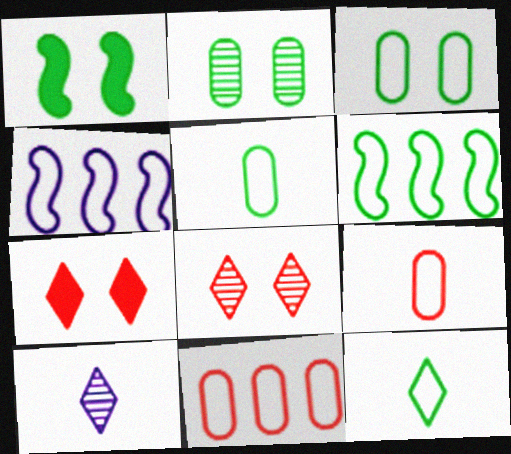[[1, 10, 11], 
[3, 6, 12]]